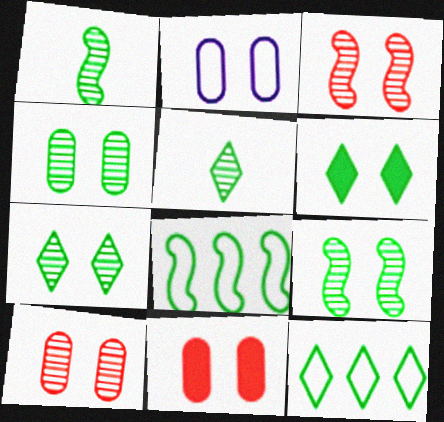[[2, 3, 6], 
[2, 4, 11], 
[4, 7, 9], 
[5, 6, 12]]